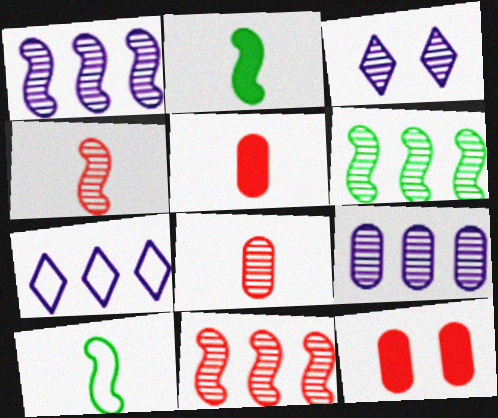[[1, 6, 11], 
[3, 6, 8]]